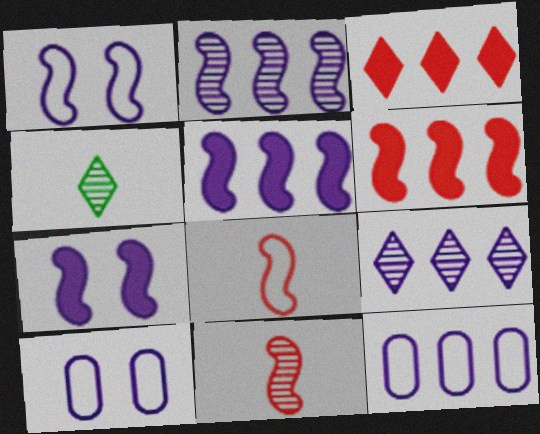[[4, 6, 10], 
[5, 9, 12]]